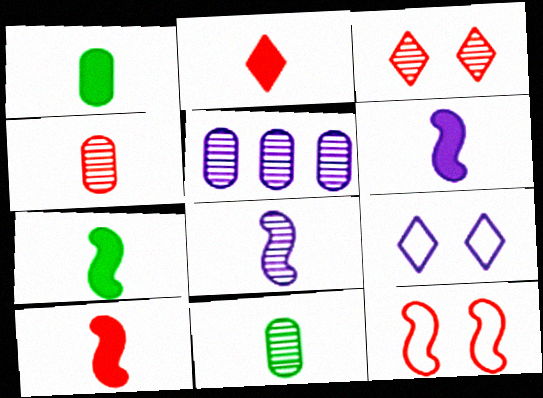[[1, 2, 6], 
[5, 6, 9], 
[6, 7, 10]]